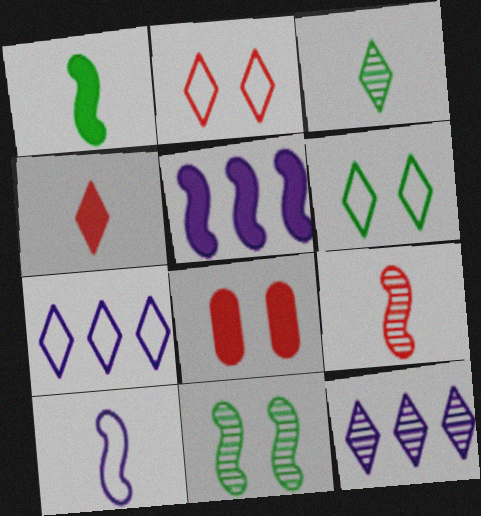[[1, 9, 10], 
[4, 6, 12]]